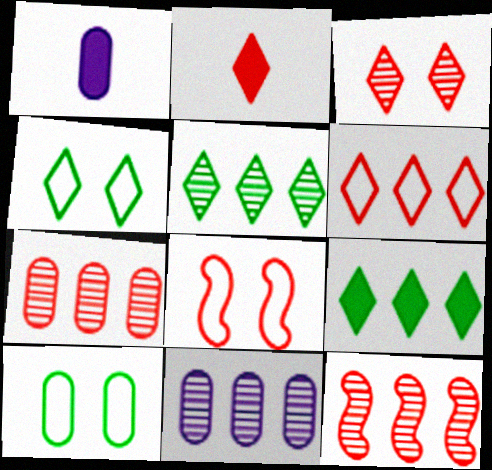[[1, 4, 12], 
[1, 5, 8], 
[1, 7, 10], 
[2, 3, 6], 
[2, 7, 8], 
[5, 11, 12]]